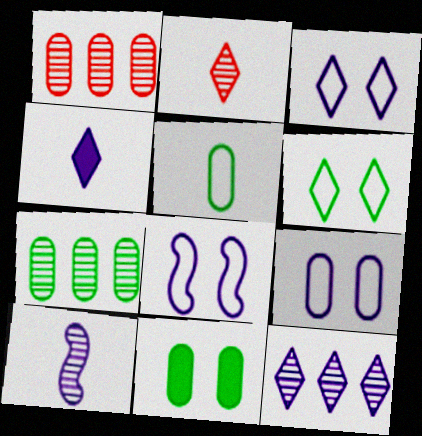[[3, 4, 12], 
[3, 8, 9], 
[5, 7, 11]]